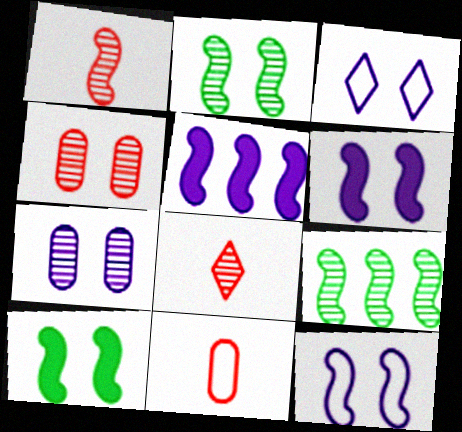[[3, 4, 10], 
[3, 6, 7], 
[7, 8, 9]]